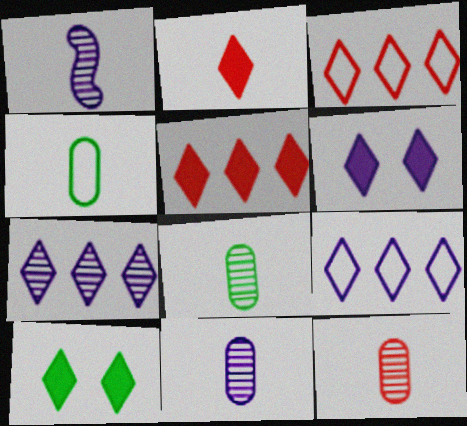[[1, 2, 4], 
[8, 11, 12]]